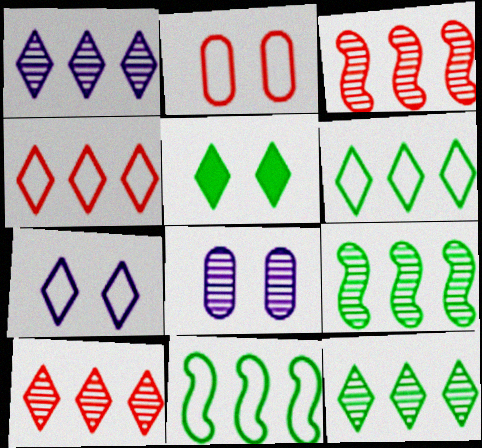[[1, 10, 12]]